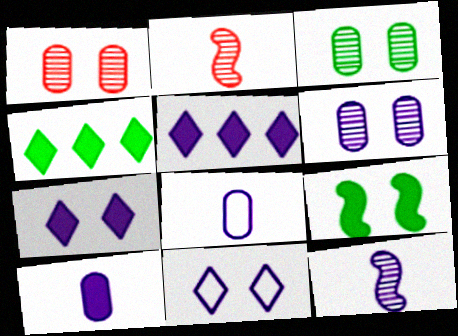[[1, 3, 6], 
[1, 9, 11]]